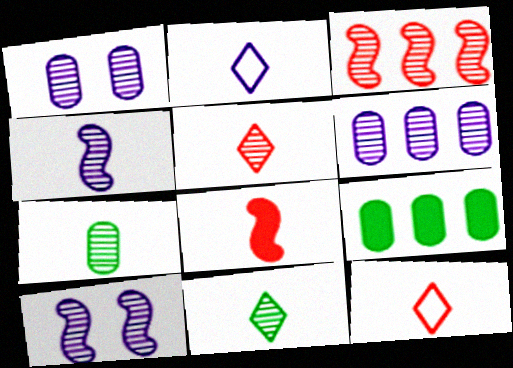[[1, 3, 11], 
[2, 7, 8], 
[4, 5, 7], 
[9, 10, 12]]